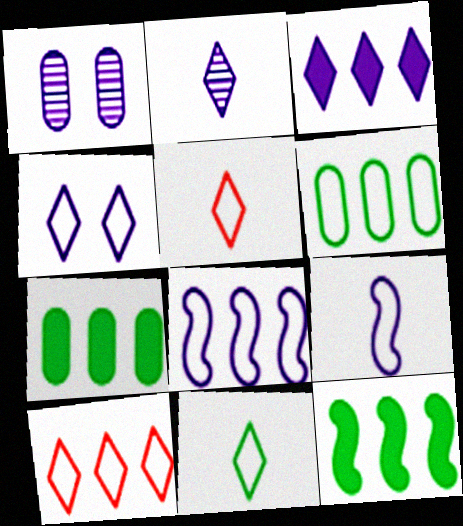[[1, 3, 9], 
[1, 5, 12], 
[2, 3, 4], 
[4, 10, 11], 
[6, 8, 10]]